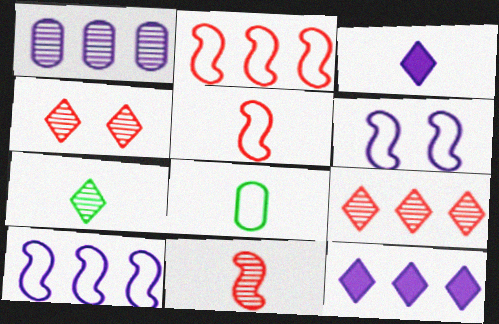[[1, 3, 6], 
[1, 10, 12], 
[3, 8, 11]]